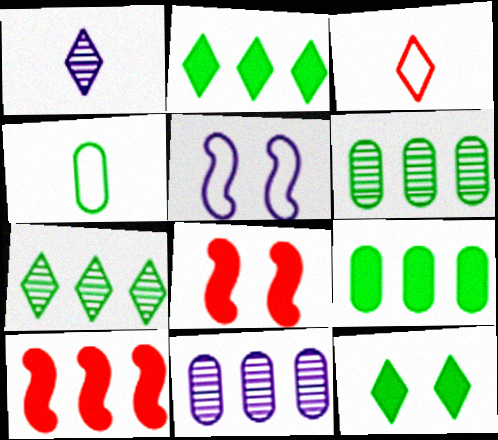[]